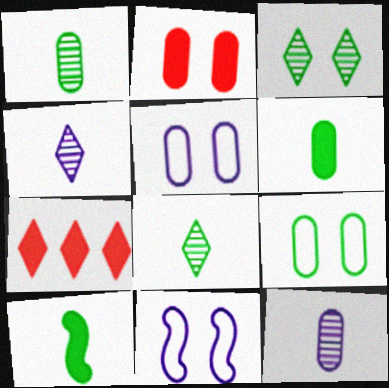[[1, 7, 11], 
[2, 3, 11]]